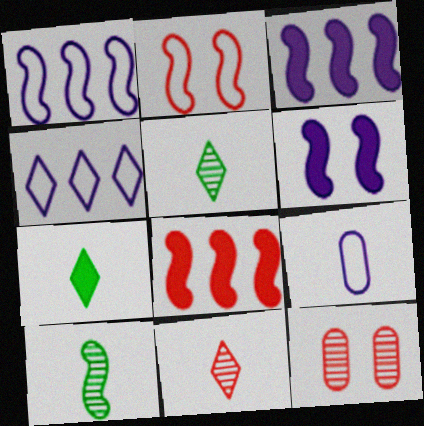[[1, 7, 12], 
[2, 3, 10]]